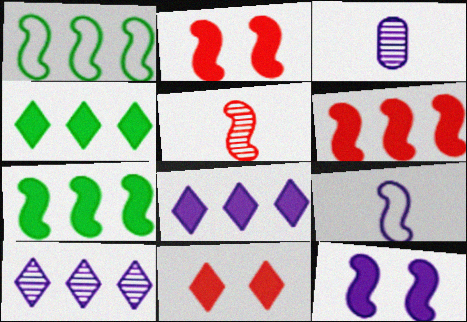[[1, 3, 11], 
[1, 5, 12]]